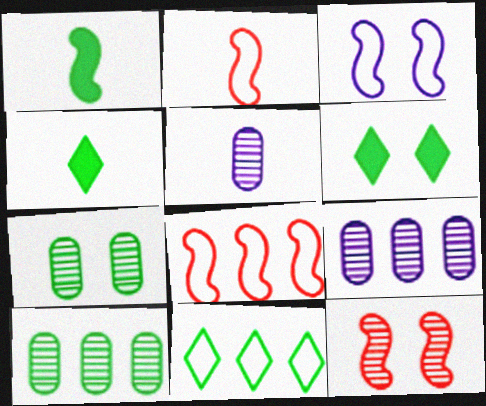[[1, 7, 11], 
[2, 4, 5], 
[2, 6, 9], 
[5, 6, 8]]